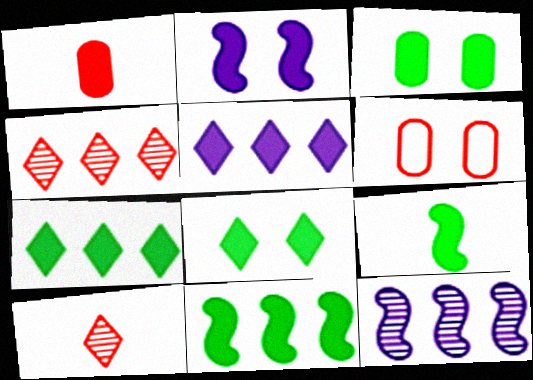[[1, 2, 7], 
[3, 7, 9]]